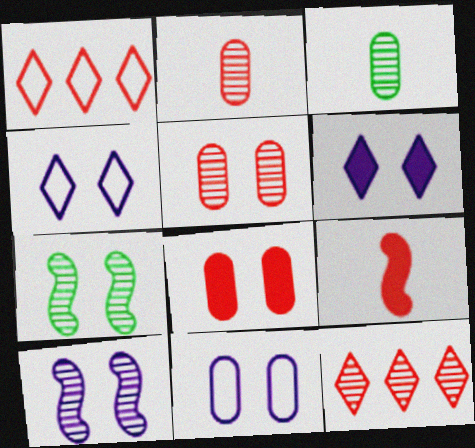[[1, 5, 9], 
[3, 10, 12], 
[4, 7, 8], 
[6, 10, 11]]